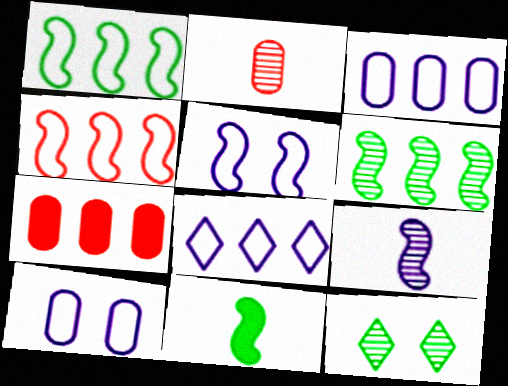[[6, 7, 8]]